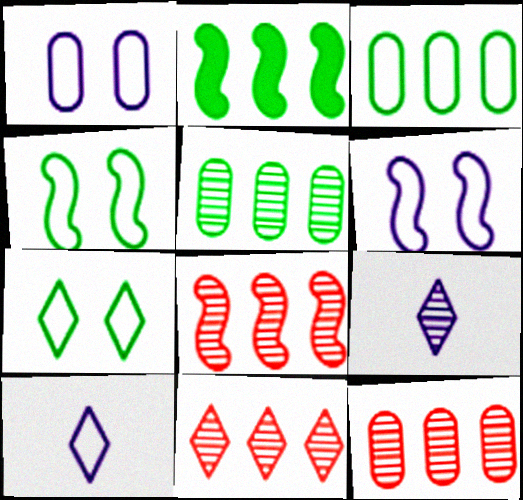[[8, 11, 12]]